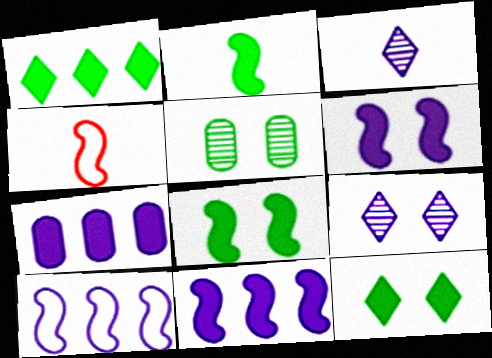[]